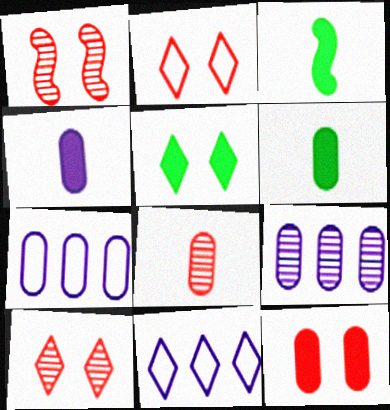[[1, 2, 12], 
[1, 6, 11], 
[2, 3, 9], 
[3, 7, 10]]